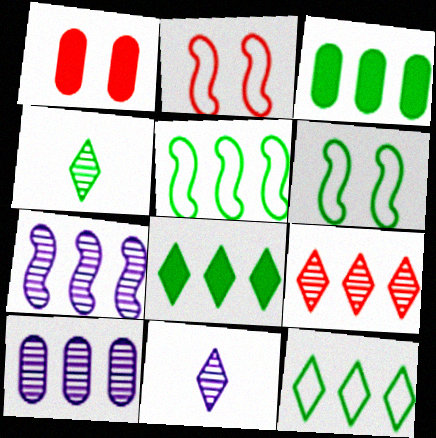[[1, 5, 11], 
[2, 3, 11], 
[3, 4, 6]]